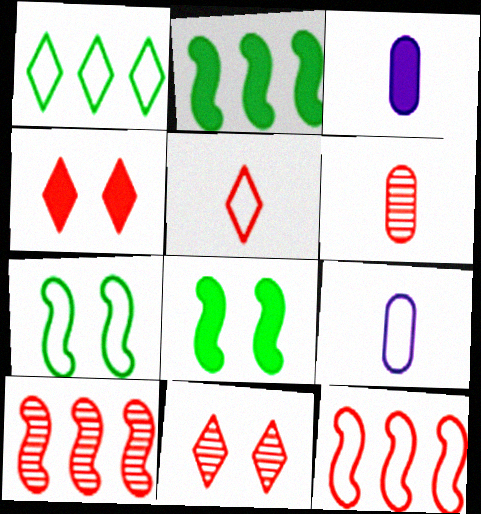[[2, 3, 4], 
[2, 9, 11], 
[4, 6, 12], 
[6, 10, 11]]